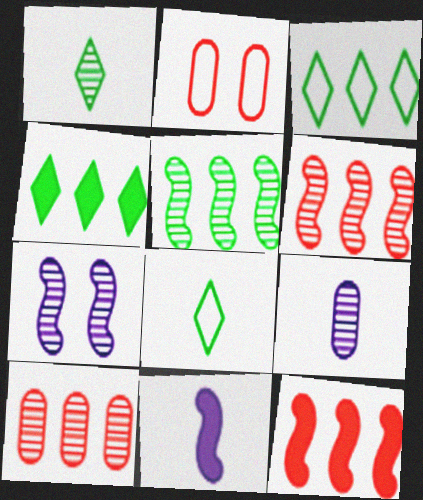[[1, 7, 10]]